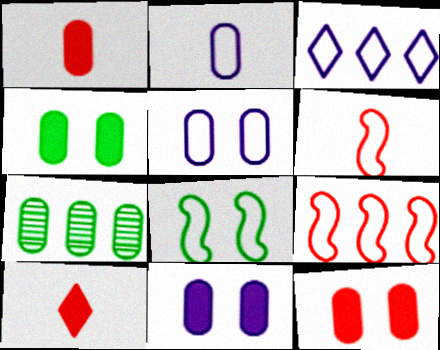[[1, 5, 7], 
[2, 7, 12], 
[4, 11, 12]]